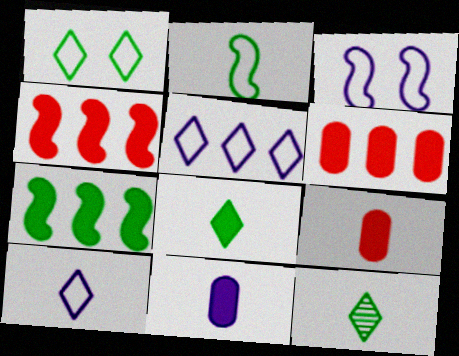[[3, 6, 12]]